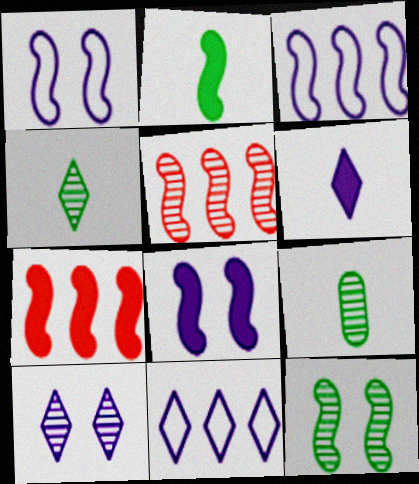[[1, 2, 5], 
[2, 7, 8], 
[5, 9, 10], 
[6, 10, 11]]